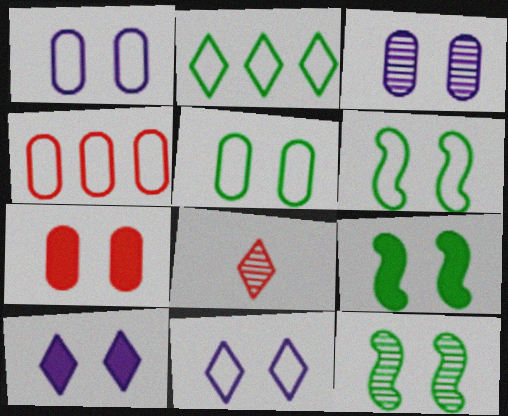[[2, 8, 10], 
[3, 5, 7], 
[6, 9, 12], 
[7, 9, 10], 
[7, 11, 12]]